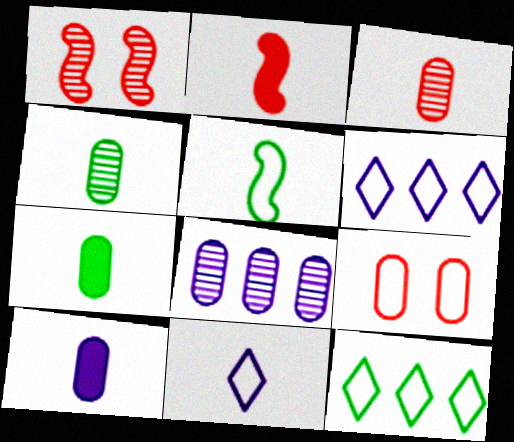[[1, 6, 7], 
[1, 10, 12], 
[2, 4, 11], 
[5, 6, 9], 
[7, 8, 9]]